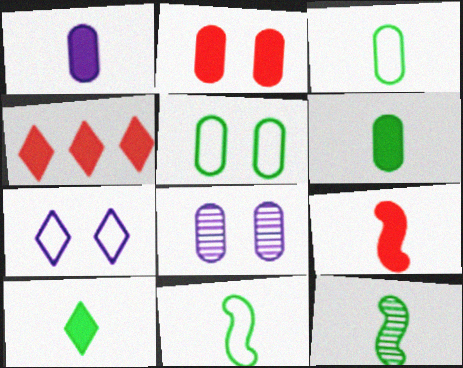[[1, 9, 10], 
[2, 4, 9], 
[2, 5, 8], 
[3, 10, 12], 
[4, 8, 11]]